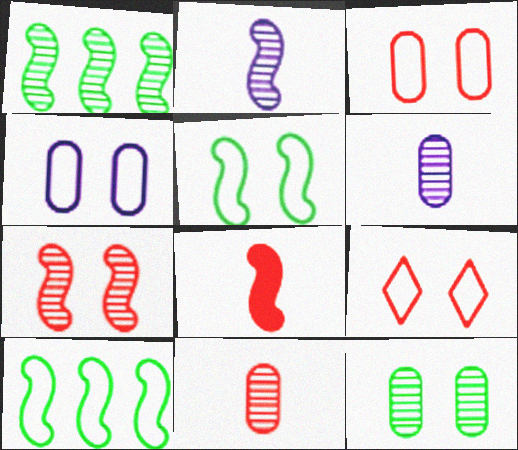[[1, 2, 7], 
[4, 5, 9]]